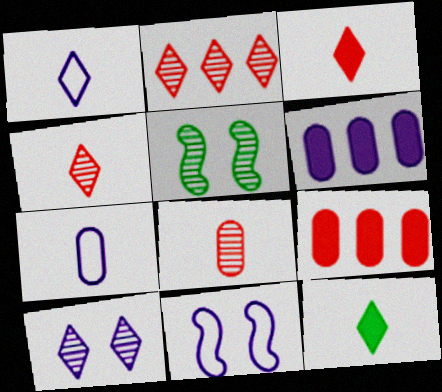[[1, 4, 12], 
[1, 5, 9]]